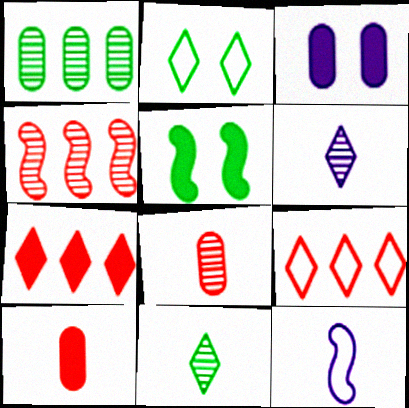[[2, 6, 7], 
[4, 5, 12], 
[10, 11, 12]]